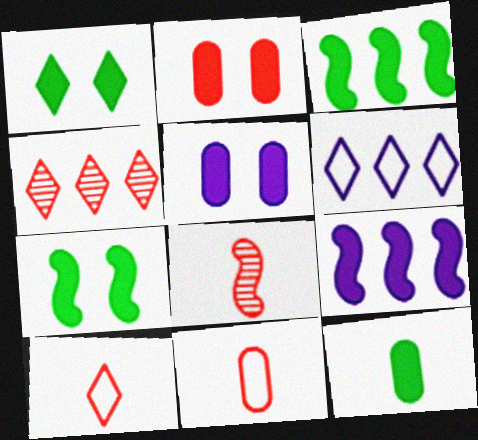[[1, 3, 12]]